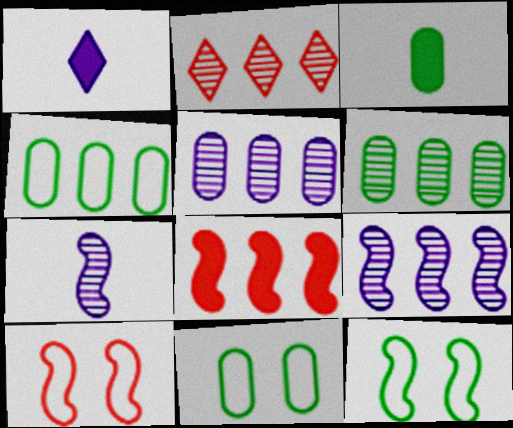[[1, 6, 10], 
[2, 6, 9], 
[3, 6, 11], 
[7, 8, 12]]